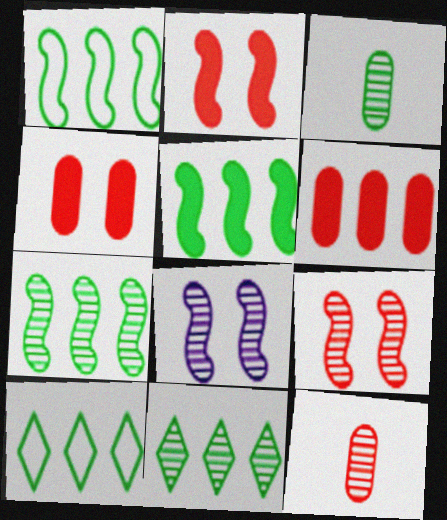[[1, 5, 7], 
[8, 11, 12]]